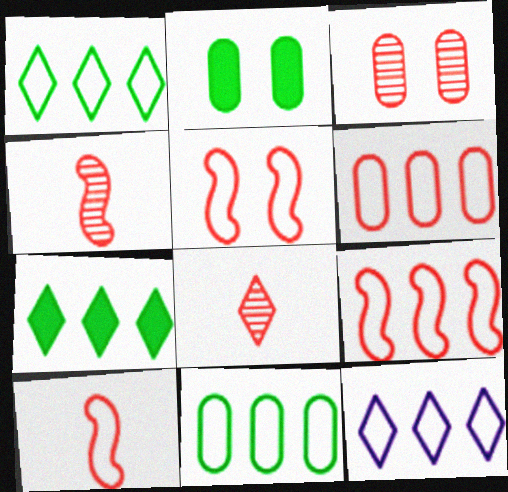[[2, 4, 12], 
[5, 9, 10], 
[9, 11, 12]]